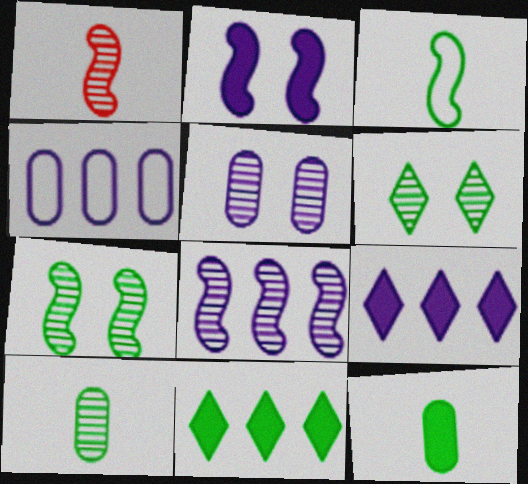[[1, 7, 8], 
[4, 8, 9]]